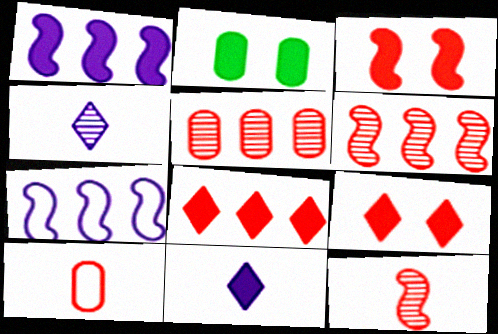[[6, 9, 10]]